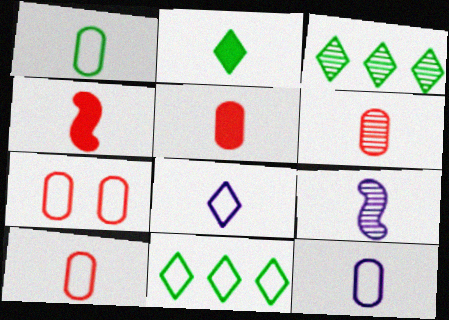[[1, 10, 12], 
[2, 9, 10], 
[5, 6, 10]]